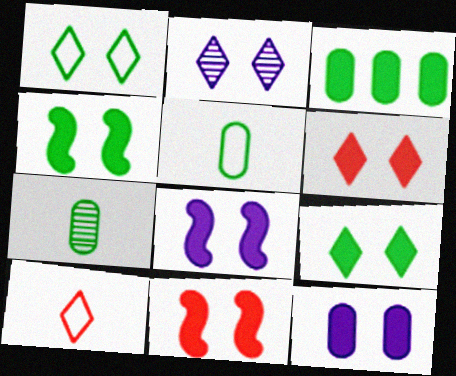[[1, 2, 6], 
[4, 6, 12], 
[4, 8, 11], 
[9, 11, 12]]